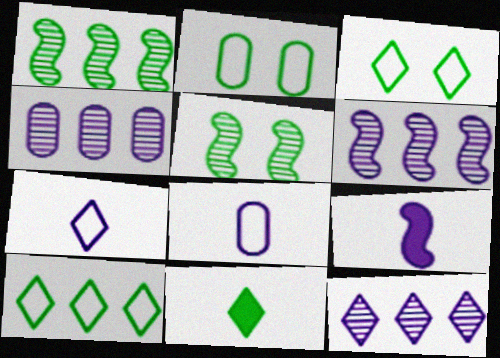[[1, 2, 11], 
[4, 6, 12]]